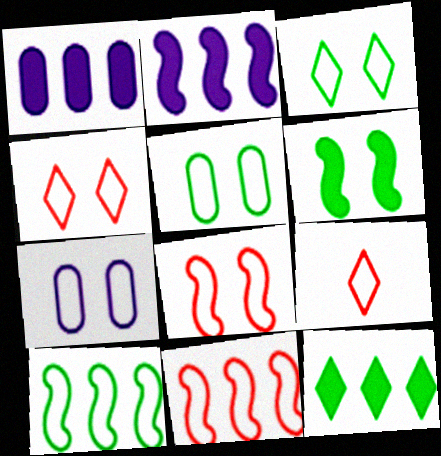[[3, 7, 8], 
[7, 9, 10]]